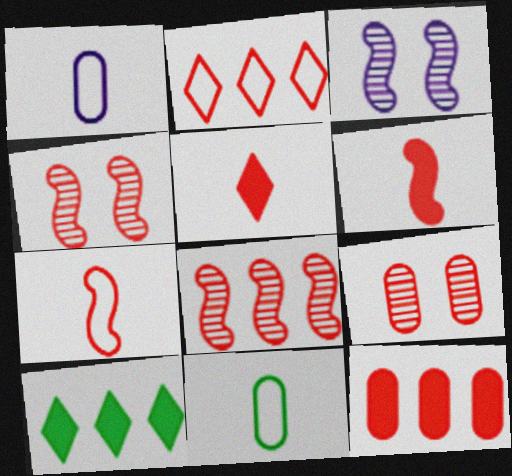[[1, 4, 10], 
[2, 6, 9], 
[2, 8, 12]]